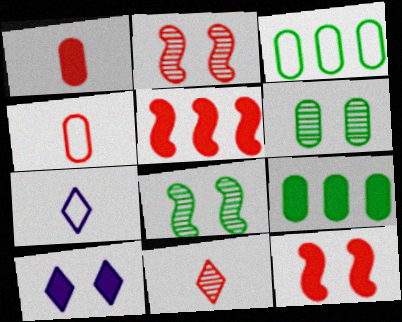[[2, 7, 9], 
[5, 6, 7]]